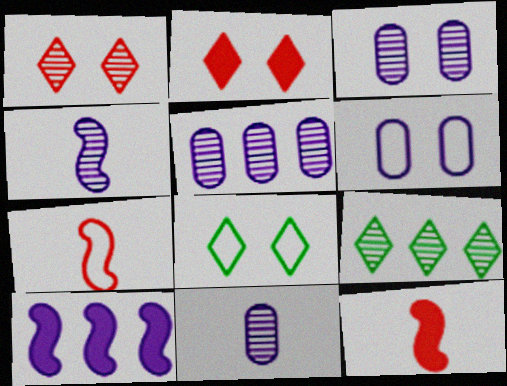[[3, 5, 11], 
[5, 8, 12], 
[6, 9, 12]]